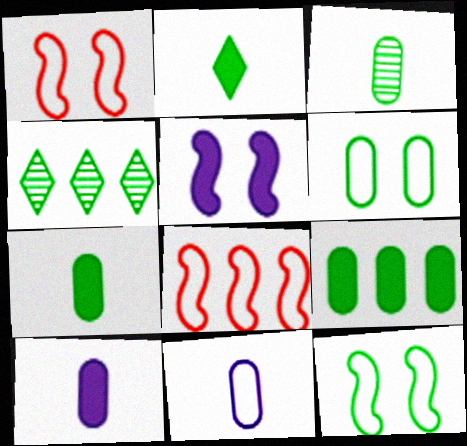[[1, 4, 10], 
[3, 6, 9], 
[4, 7, 12]]